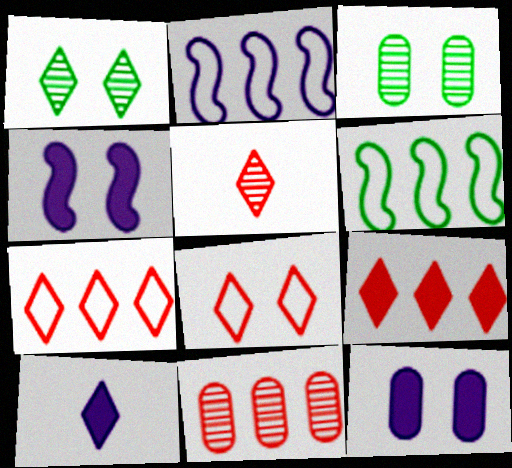[[1, 7, 10], 
[3, 4, 8], 
[5, 6, 12], 
[5, 8, 9]]